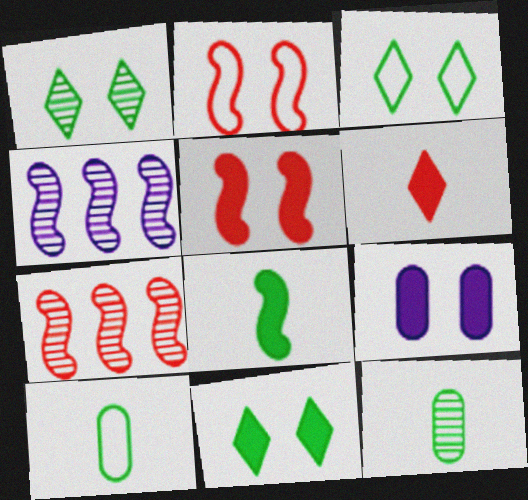[[1, 2, 9], 
[1, 3, 11], 
[2, 4, 8], 
[5, 9, 11]]